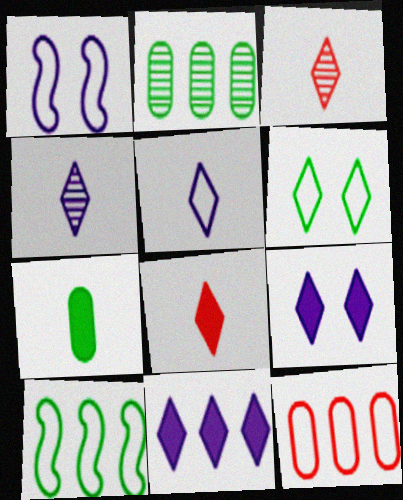[[1, 2, 8], 
[3, 6, 11]]